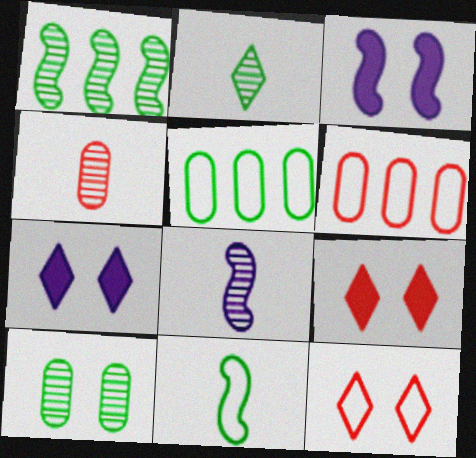[[1, 2, 10], 
[2, 3, 6], 
[2, 4, 8], 
[3, 10, 12], 
[5, 8, 9]]